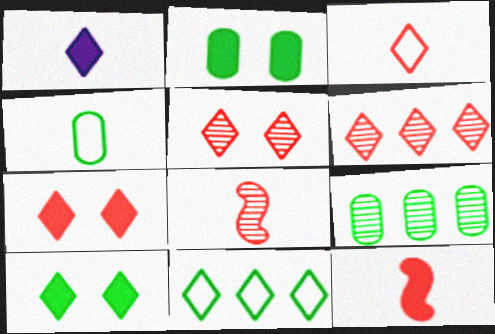[[1, 4, 8], 
[1, 5, 11], 
[2, 4, 9], 
[3, 6, 7]]